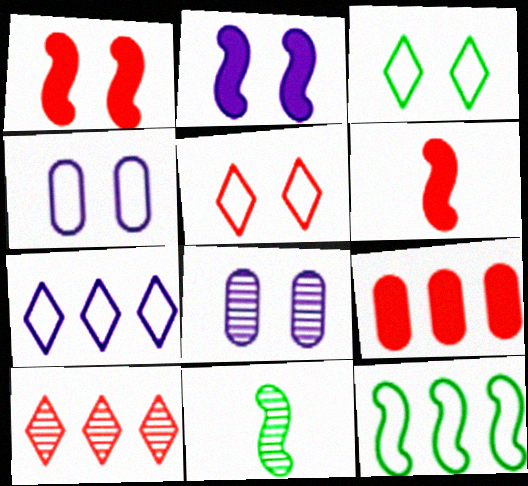[[1, 3, 8], 
[8, 10, 11]]